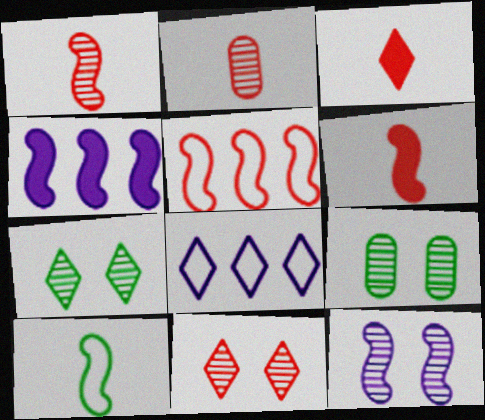[[3, 7, 8], 
[6, 8, 9], 
[9, 11, 12]]